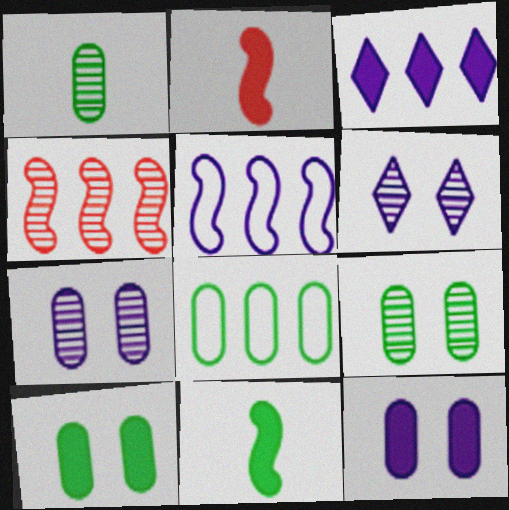[[1, 4, 6], 
[1, 8, 10], 
[2, 3, 10], 
[2, 6, 8], 
[3, 4, 8]]